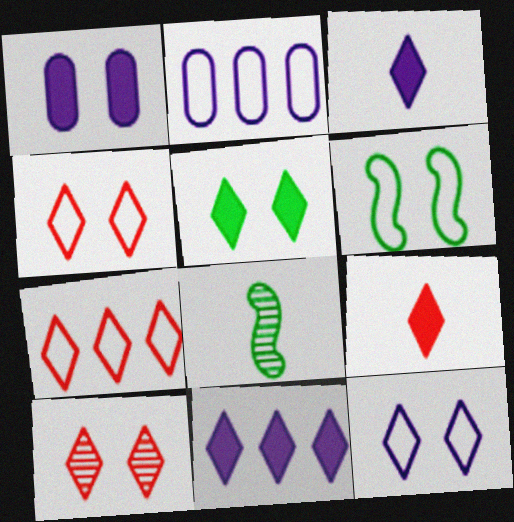[[1, 6, 10], 
[1, 7, 8], 
[5, 9, 11], 
[5, 10, 12], 
[7, 9, 10]]